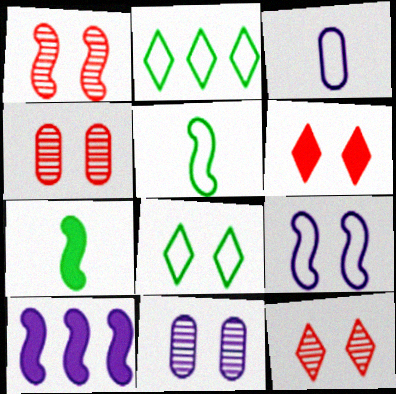[[1, 4, 12], 
[1, 5, 10]]